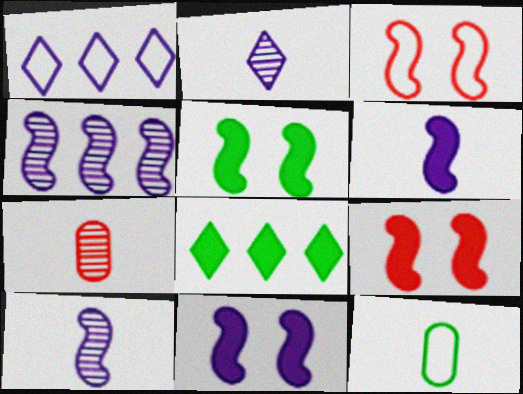[[1, 3, 12], 
[1, 5, 7], 
[5, 9, 11]]